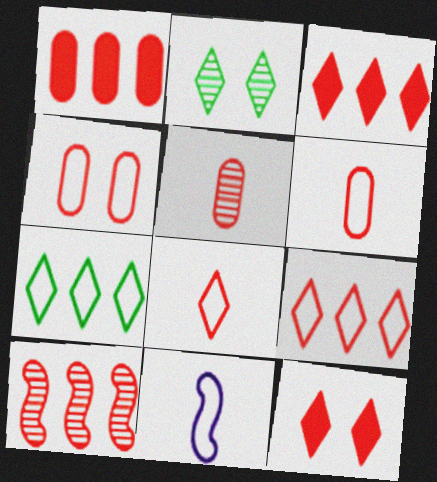[[1, 2, 11], 
[1, 4, 5], 
[1, 9, 10], 
[4, 7, 11], 
[6, 10, 12]]